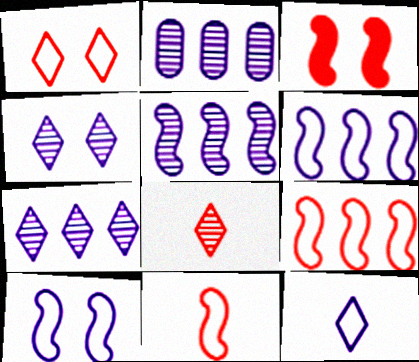[[2, 5, 7]]